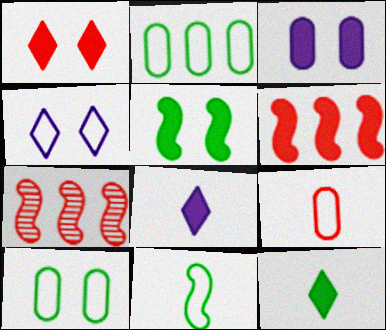[[1, 3, 5], 
[1, 7, 9], 
[3, 6, 12], 
[7, 8, 10]]